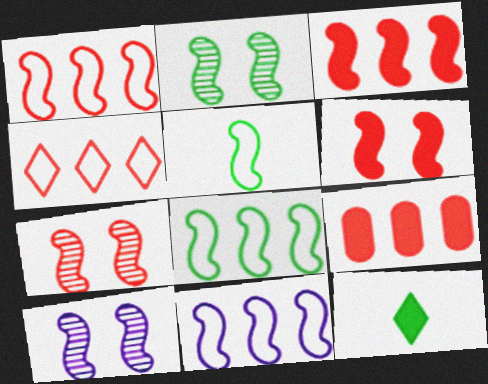[[1, 8, 11], 
[2, 7, 10], 
[3, 5, 10]]